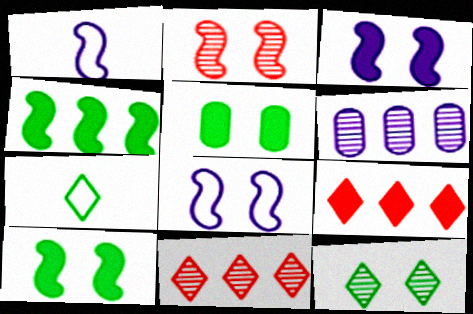[[1, 2, 4], 
[1, 5, 11], 
[2, 8, 10]]